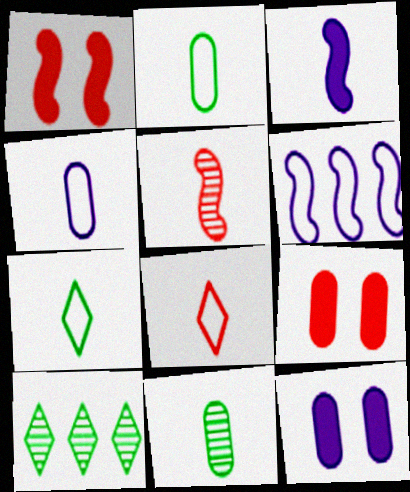[[1, 4, 10], 
[3, 8, 11]]